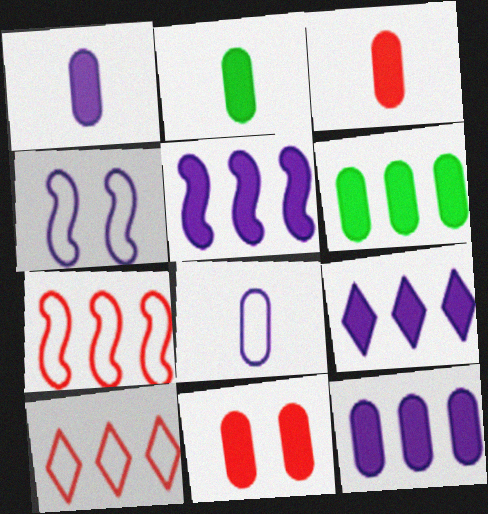[[1, 2, 3], 
[1, 6, 11], 
[2, 11, 12], 
[5, 9, 12]]